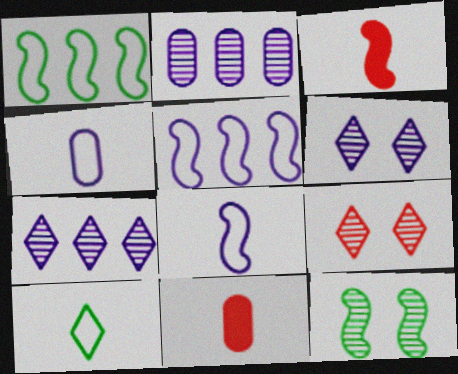[[1, 6, 11], 
[3, 5, 12]]